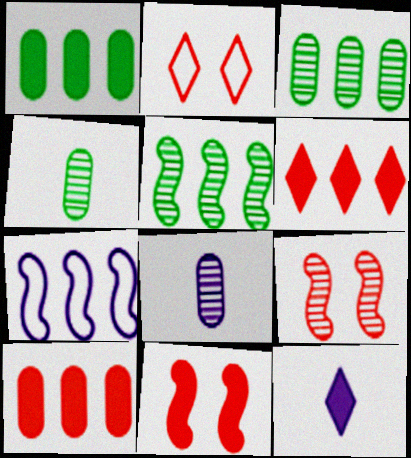[[1, 11, 12], 
[3, 6, 7]]